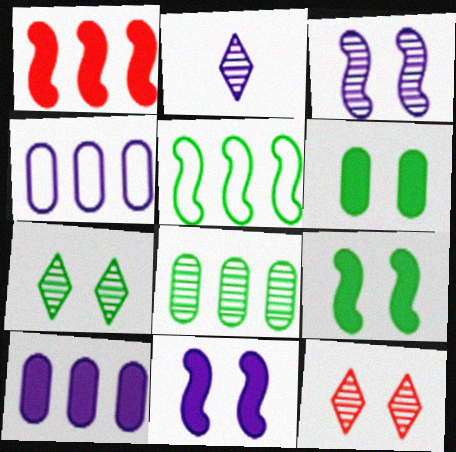[[2, 4, 11]]